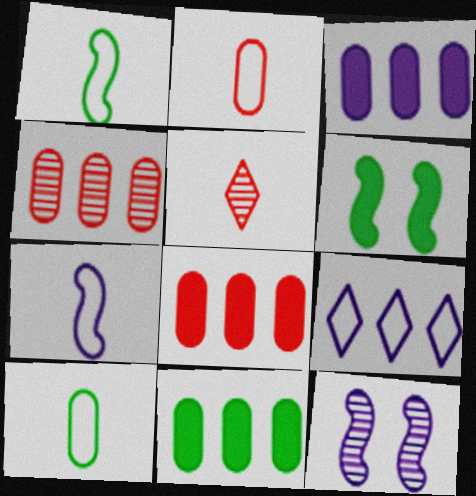[[3, 8, 11]]